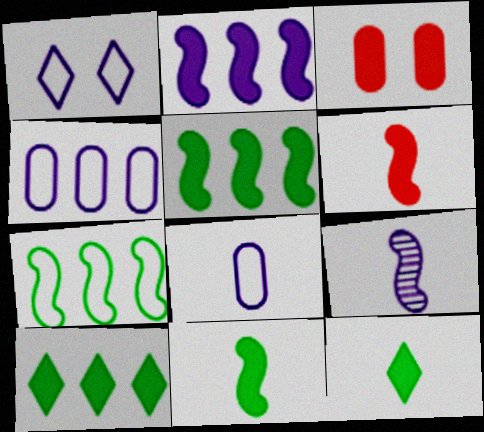[[2, 3, 12]]